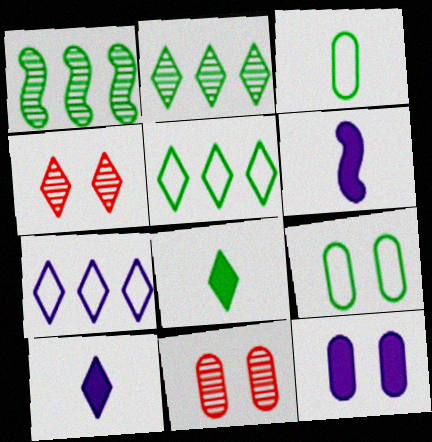[[1, 8, 9], 
[4, 5, 10], 
[4, 7, 8], 
[5, 6, 11], 
[9, 11, 12]]